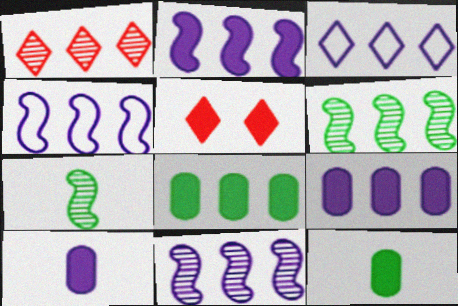[[1, 4, 8], 
[2, 4, 11], 
[2, 5, 12], 
[3, 9, 11]]